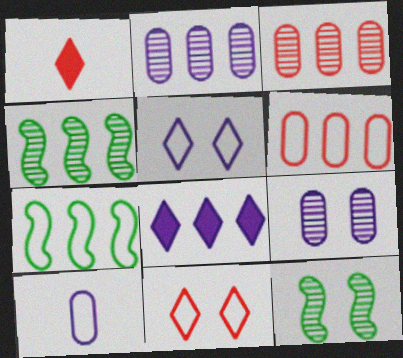[[1, 7, 9], 
[3, 7, 8], 
[4, 6, 8], 
[7, 10, 11]]